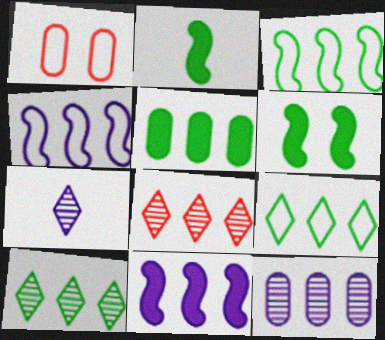[[3, 5, 10], 
[4, 5, 8]]